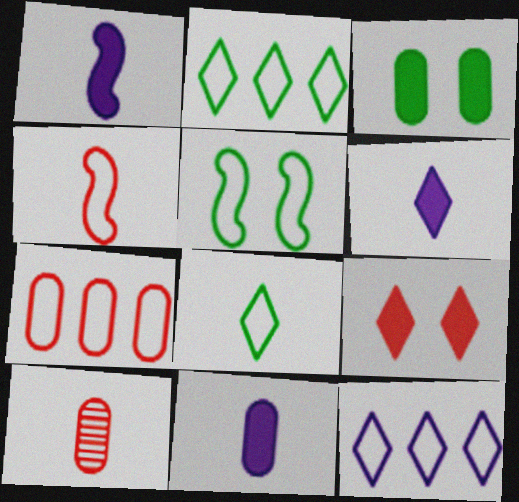[[1, 6, 11], 
[1, 8, 10]]